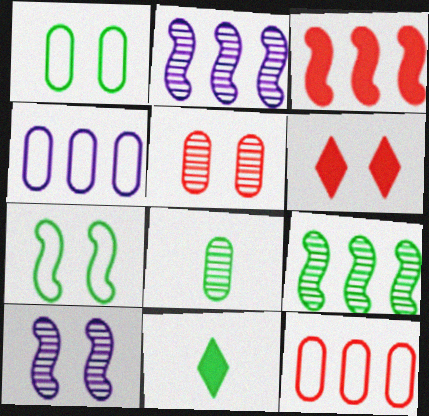[[1, 6, 10], 
[1, 9, 11], 
[10, 11, 12]]